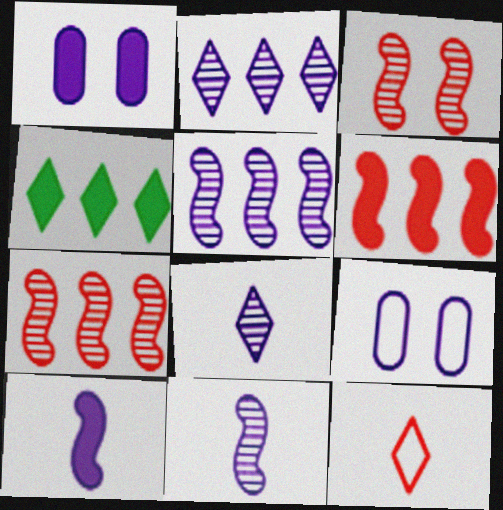[[2, 9, 10]]